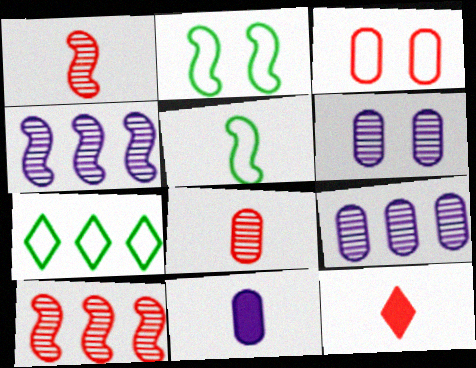[[2, 9, 12], 
[3, 10, 12]]